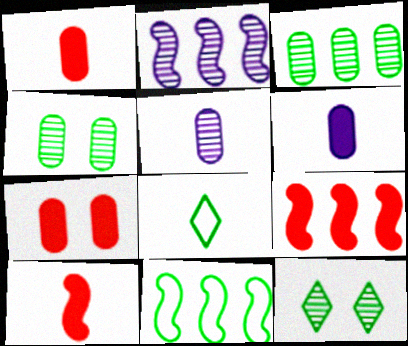[[2, 7, 8], 
[2, 9, 11], 
[5, 8, 10]]